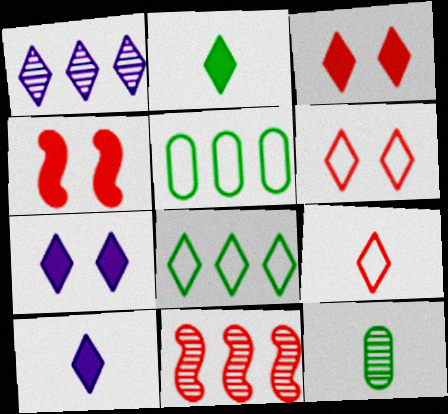[[1, 2, 6]]